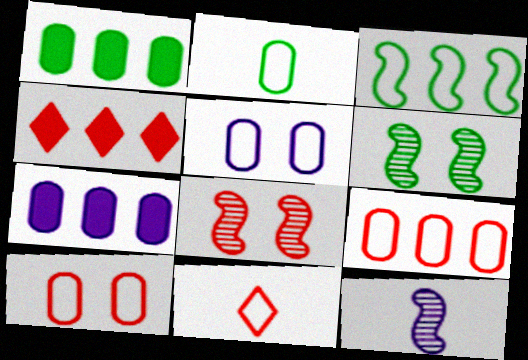[[2, 5, 9], 
[3, 5, 11], 
[6, 7, 11]]